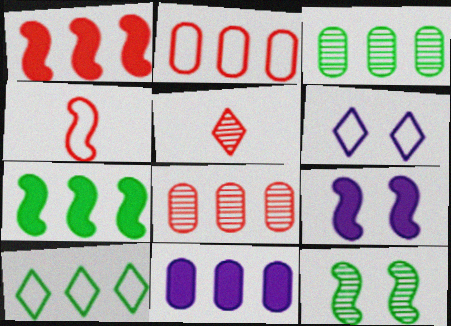[[2, 3, 11], 
[3, 7, 10]]